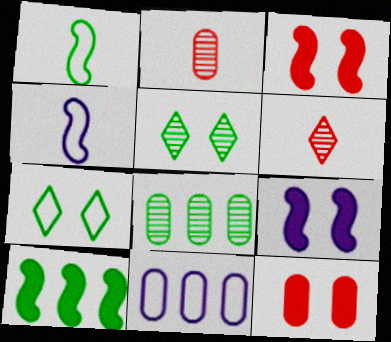[]